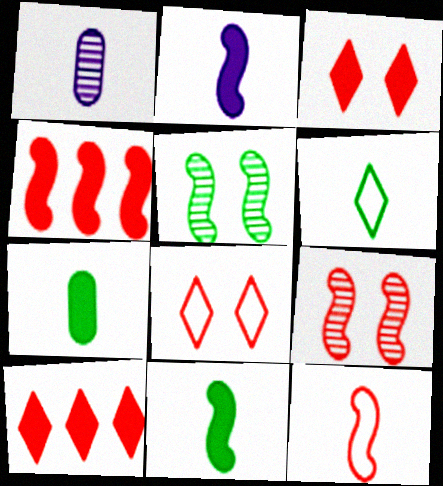[[4, 9, 12]]